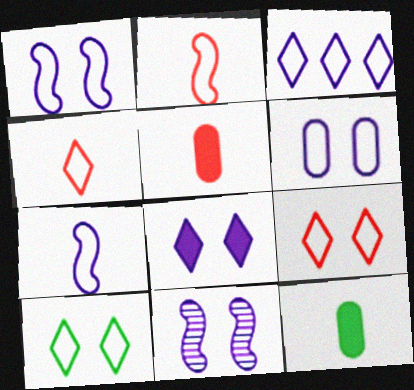[[3, 4, 10], 
[3, 6, 7], 
[6, 8, 11]]